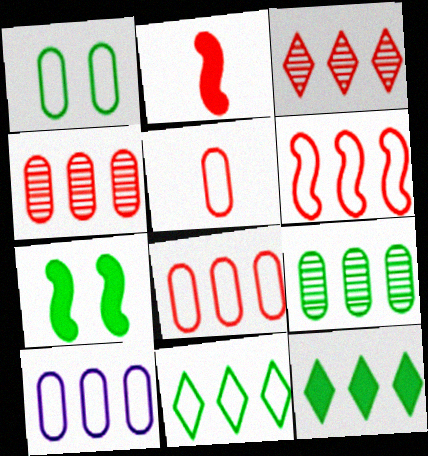[[1, 5, 10], 
[6, 10, 11]]